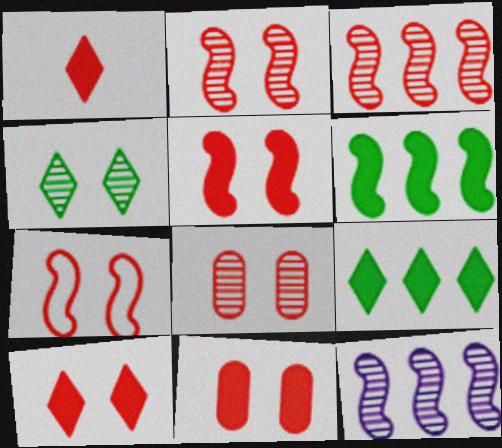[[2, 5, 7], 
[5, 10, 11], 
[7, 8, 10]]